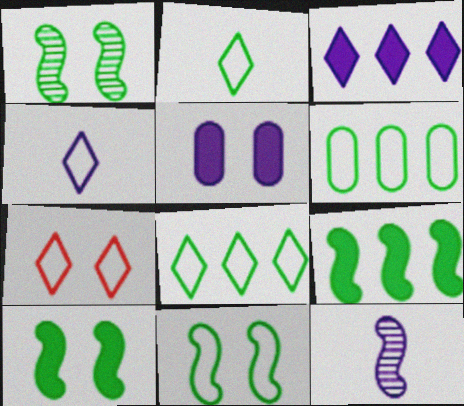[[1, 5, 7], 
[1, 10, 11], 
[2, 6, 11], 
[4, 7, 8]]